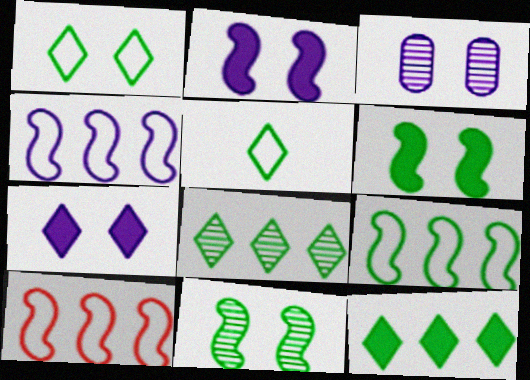[[4, 9, 10]]